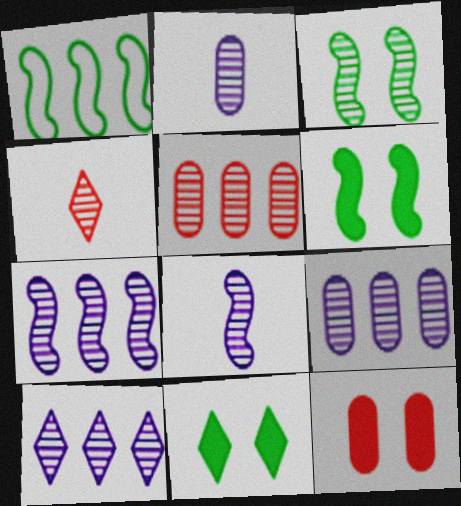[[3, 4, 9], 
[7, 9, 10]]